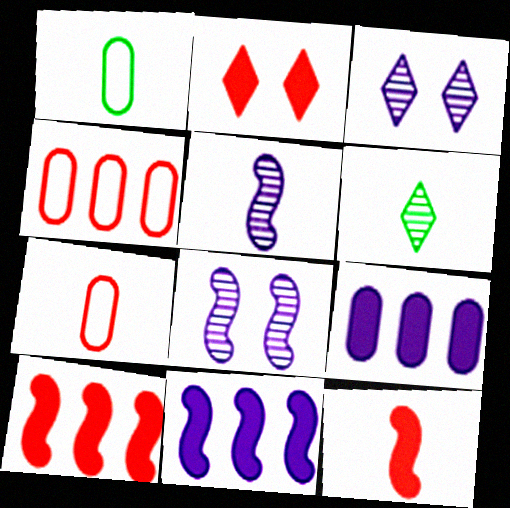[[1, 3, 10]]